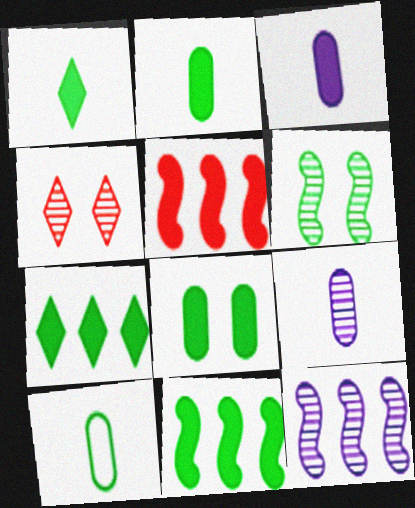[[1, 8, 11], 
[6, 7, 10]]